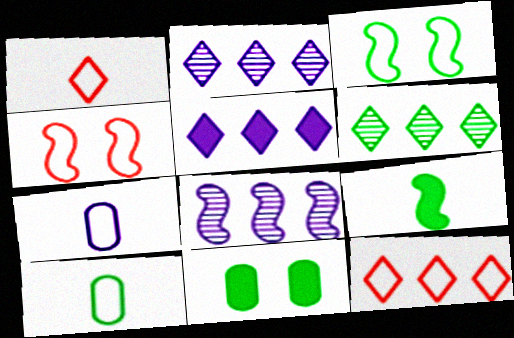[[1, 8, 11], 
[3, 7, 12], 
[4, 8, 9], 
[5, 6, 12]]